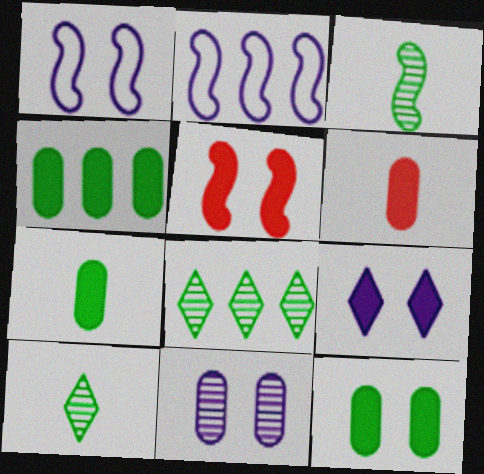[[1, 6, 8], 
[1, 9, 11], 
[2, 3, 5], 
[4, 7, 12], 
[5, 9, 12]]